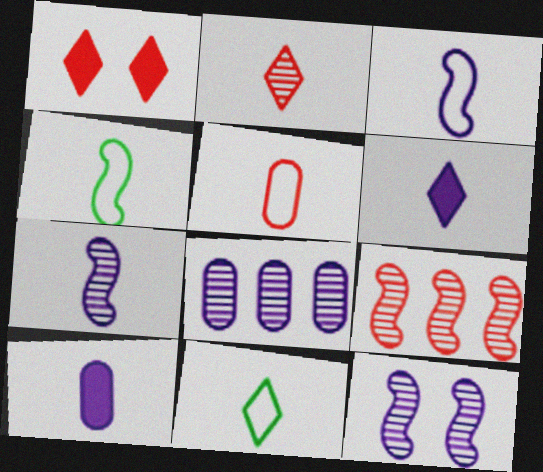[[1, 4, 8], 
[1, 5, 9], 
[2, 4, 10], 
[2, 6, 11], 
[3, 5, 11]]